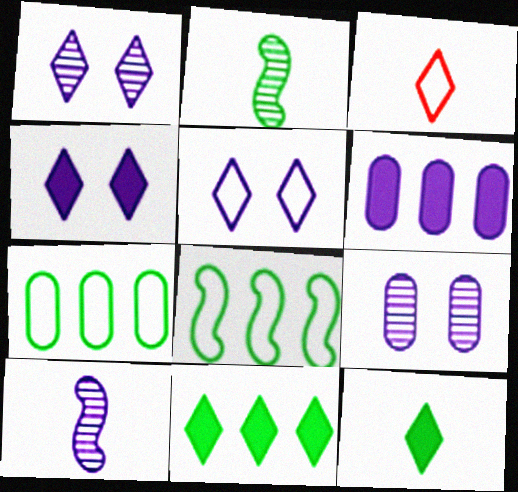[[1, 3, 11], 
[1, 4, 5], 
[5, 6, 10]]